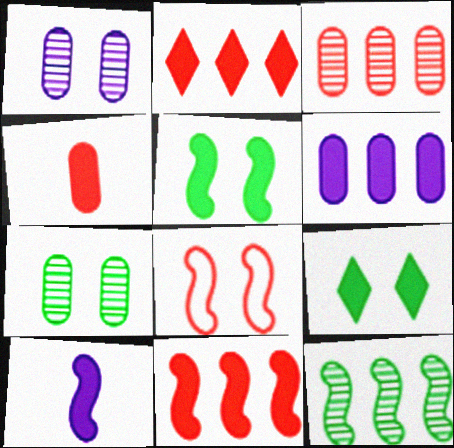[[1, 8, 9], 
[5, 10, 11], 
[8, 10, 12]]